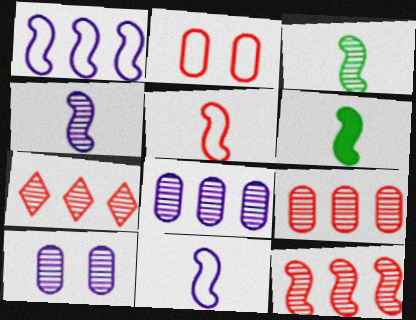[[3, 7, 10], 
[4, 5, 6], 
[7, 9, 12]]